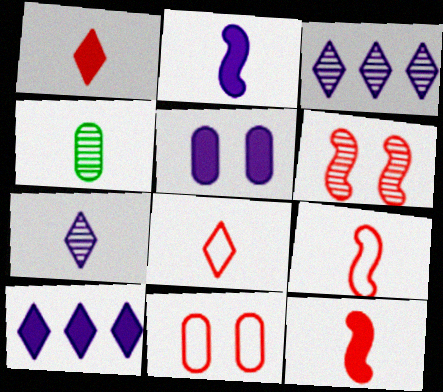[[2, 4, 8], 
[2, 5, 10], 
[3, 4, 6]]